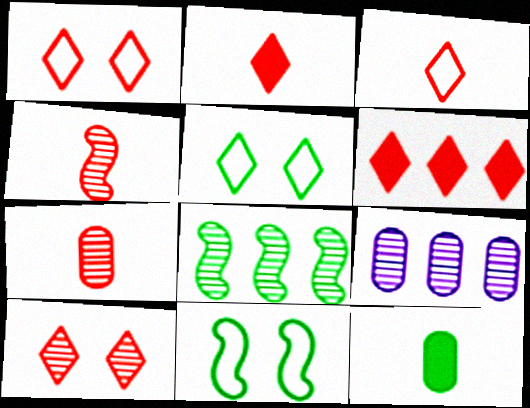[[2, 9, 11], 
[3, 6, 10], 
[5, 8, 12]]